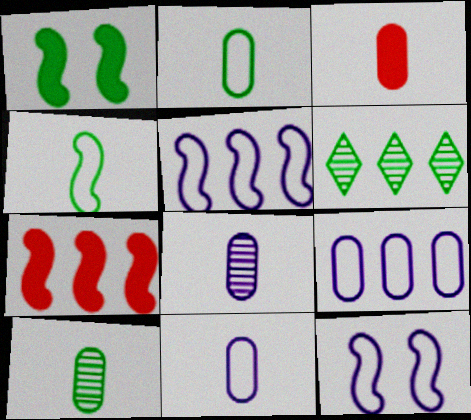[[1, 2, 6], 
[2, 3, 8], 
[3, 6, 12], 
[3, 10, 11], 
[6, 7, 9]]